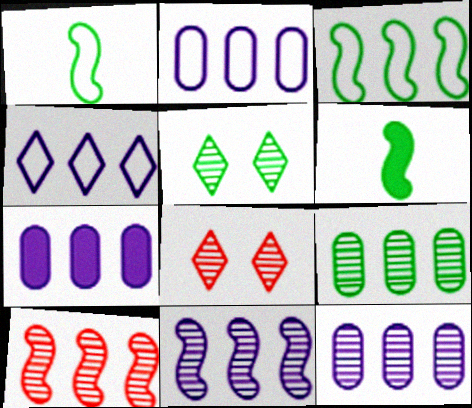[[1, 7, 8], 
[2, 6, 8], 
[2, 7, 12], 
[4, 7, 11]]